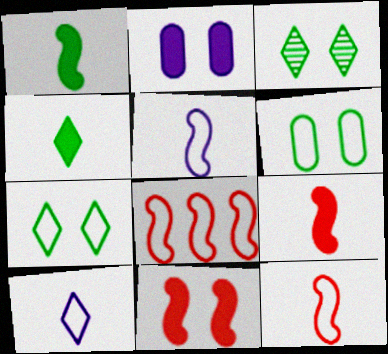[[6, 8, 10]]